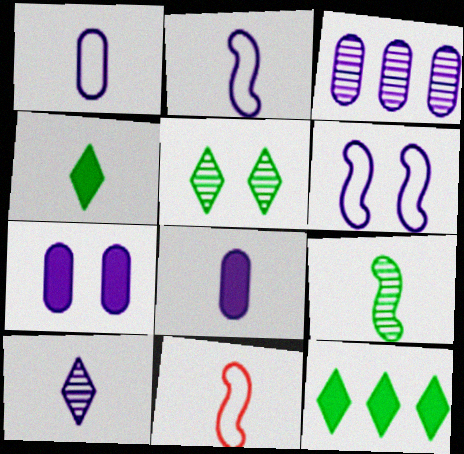[[1, 3, 7], 
[2, 8, 10]]